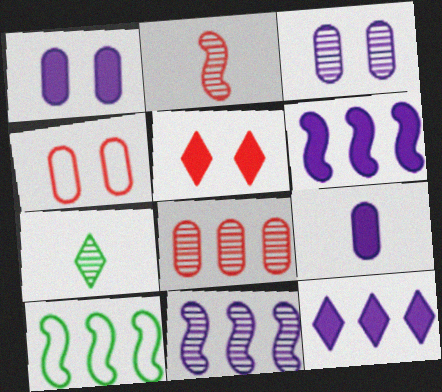[[4, 6, 7], 
[8, 10, 12]]